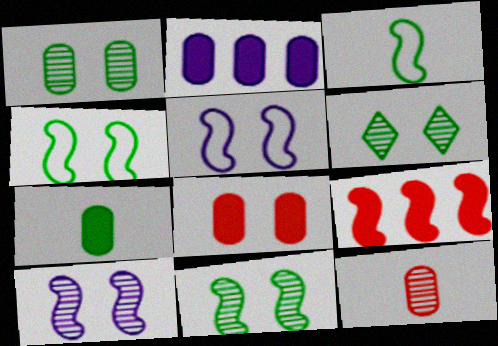[[1, 6, 11], 
[2, 7, 8], 
[3, 9, 10], 
[5, 6, 8]]